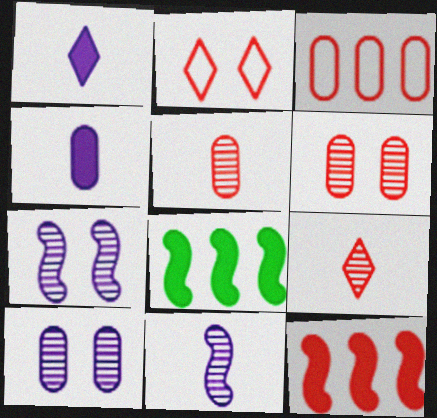[[2, 5, 12]]